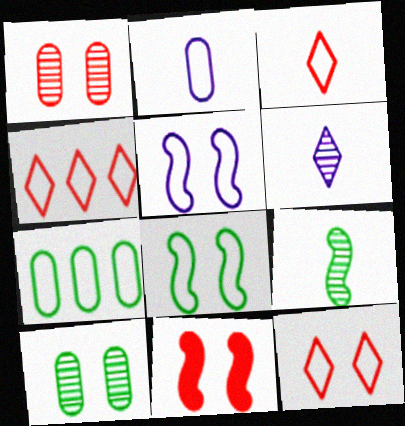[[1, 11, 12], 
[2, 4, 8], 
[3, 4, 12], 
[3, 5, 7], 
[6, 7, 11]]